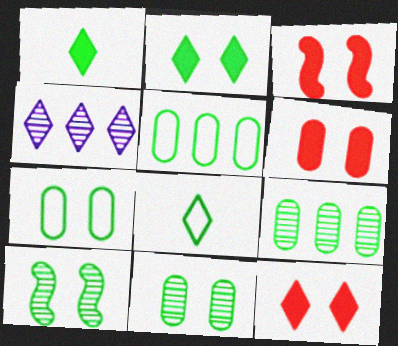[[1, 5, 10], 
[2, 7, 10], 
[3, 6, 12], 
[4, 8, 12]]